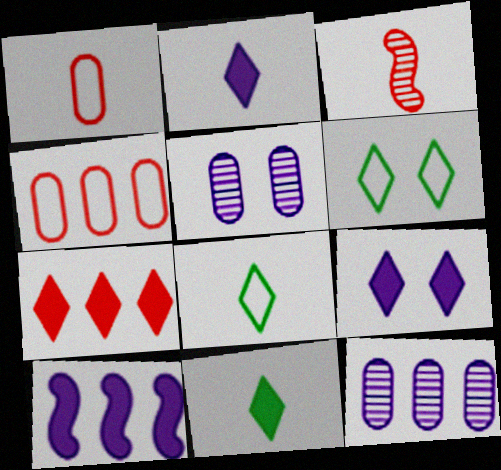[[7, 9, 11]]